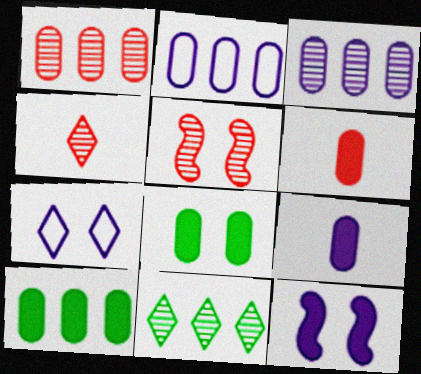[[1, 2, 10], 
[1, 4, 5], 
[5, 7, 8]]